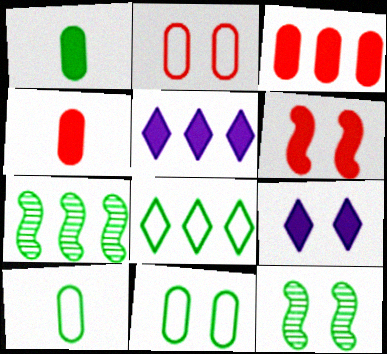[[1, 5, 6], 
[1, 8, 12], 
[2, 9, 12]]